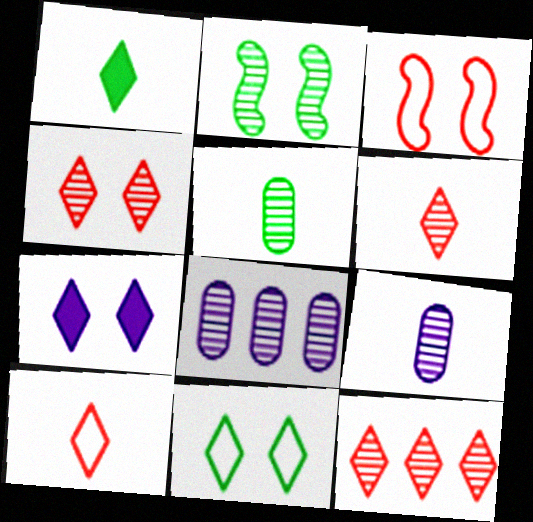[[1, 3, 8], 
[2, 6, 8], 
[2, 9, 12], 
[4, 6, 12], 
[4, 7, 11]]